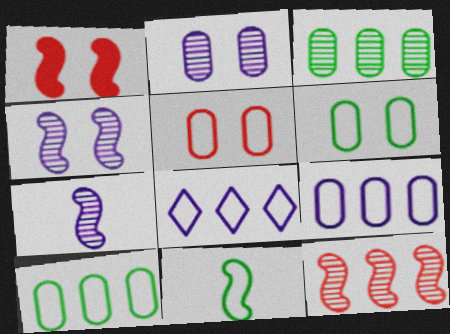[[5, 8, 11]]